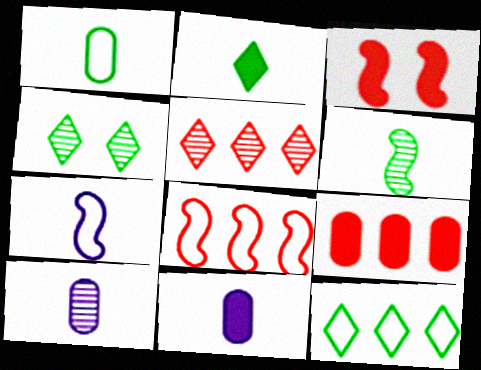[[1, 2, 6], 
[2, 4, 12], 
[3, 10, 12], 
[4, 7, 9], 
[4, 8, 11], 
[5, 8, 9]]